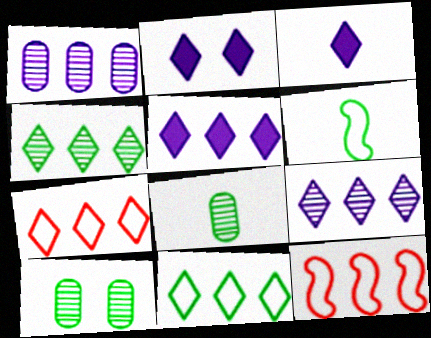[[2, 3, 5], 
[2, 8, 12], 
[3, 10, 12], 
[4, 5, 7]]